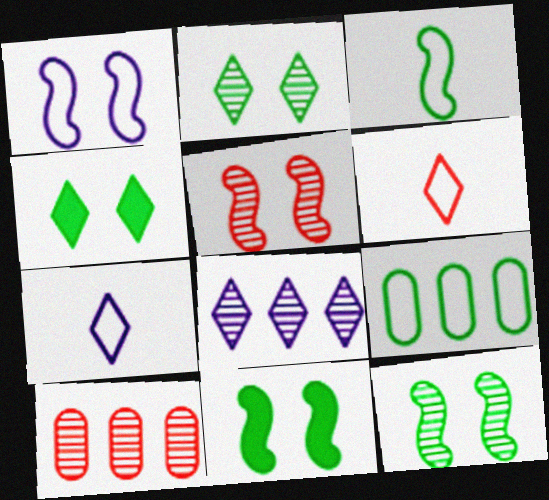[[1, 5, 11], 
[1, 6, 9], 
[4, 6, 8], 
[7, 10, 11]]